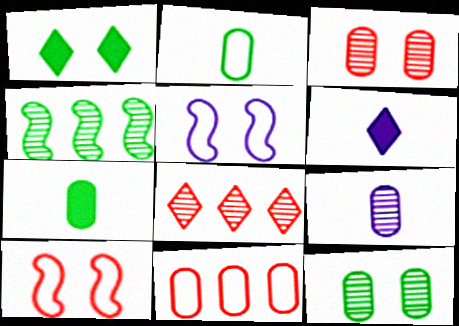[[1, 2, 4], 
[1, 3, 5], 
[5, 7, 8]]